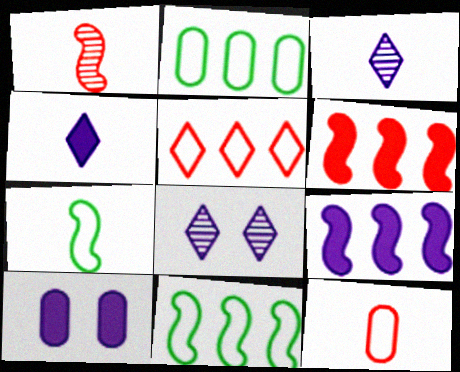[[4, 9, 10]]